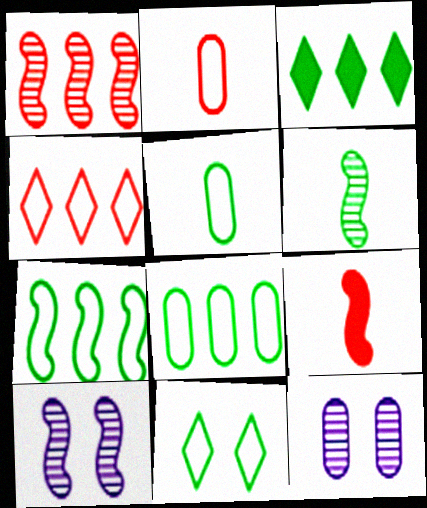[[1, 6, 10], 
[2, 3, 10], 
[5, 7, 11], 
[7, 9, 10]]